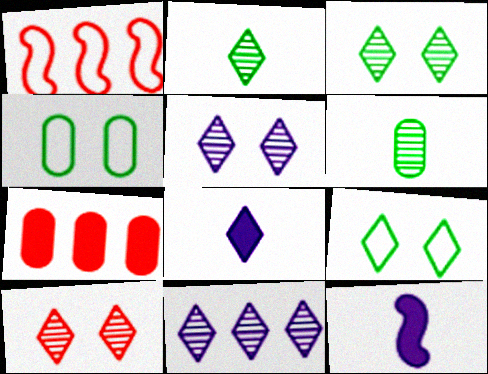[[2, 10, 11], 
[3, 5, 10]]